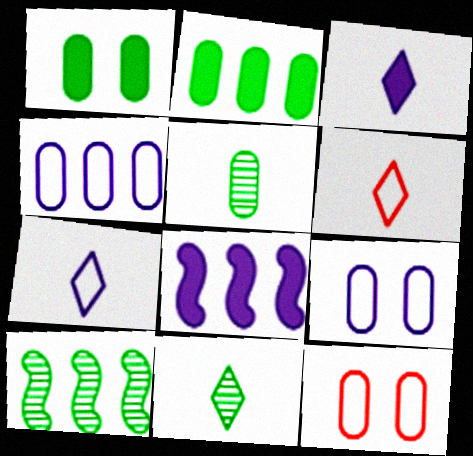[[3, 6, 11], 
[3, 10, 12], 
[8, 11, 12]]